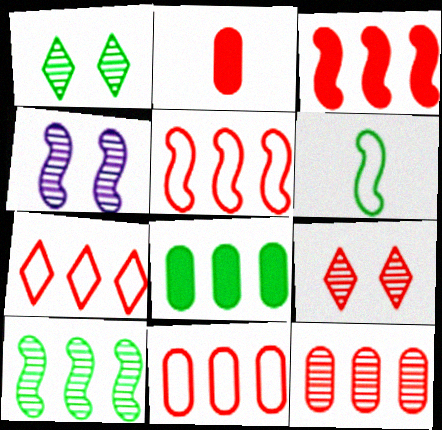[[1, 6, 8], 
[2, 5, 9], 
[3, 4, 6], 
[3, 7, 12], 
[5, 7, 11]]